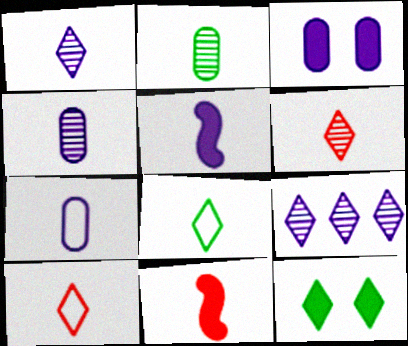[[1, 5, 7], 
[2, 5, 10], 
[4, 8, 11], 
[9, 10, 12]]